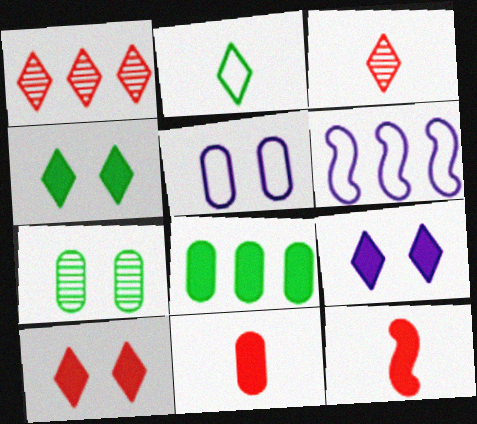[[1, 2, 9], 
[1, 6, 8], 
[4, 9, 10], 
[8, 9, 12]]